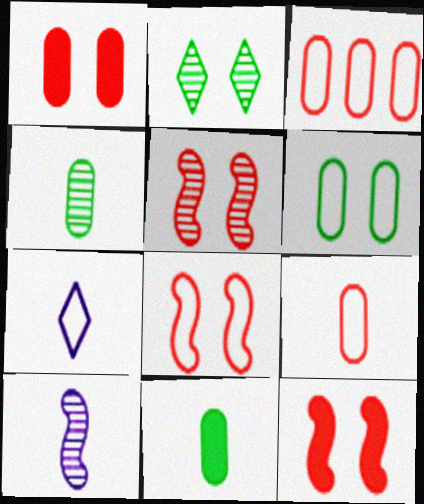[[5, 8, 12]]